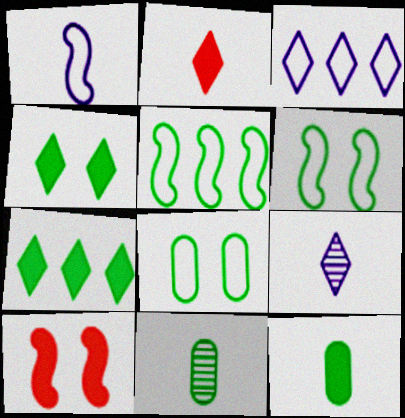[[1, 2, 11], 
[3, 10, 11], 
[4, 5, 11], 
[6, 7, 11]]